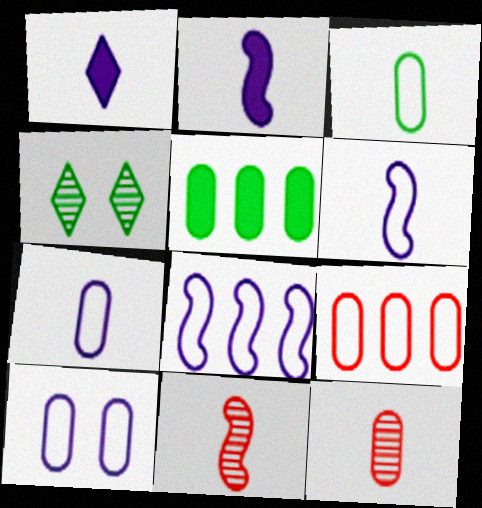[[1, 3, 11], 
[2, 4, 9], 
[3, 9, 10], 
[5, 10, 12]]